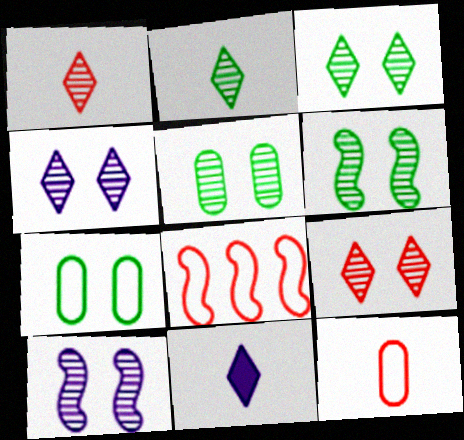[[3, 4, 9], 
[3, 5, 6], 
[5, 8, 11], 
[5, 9, 10]]